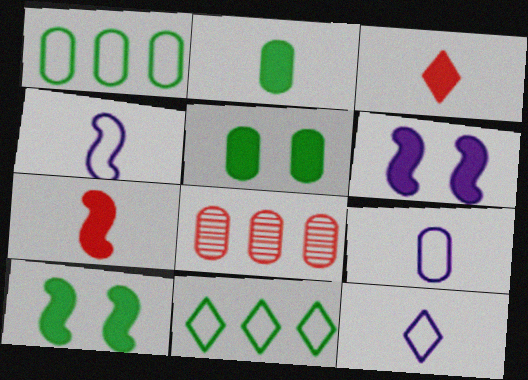[[4, 9, 12], 
[5, 8, 9], 
[8, 10, 12]]